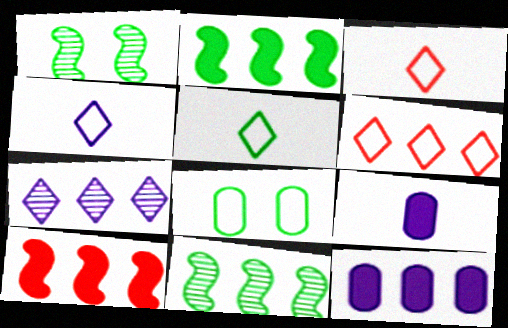[[1, 3, 12], 
[1, 6, 9], 
[3, 4, 5], 
[6, 11, 12]]